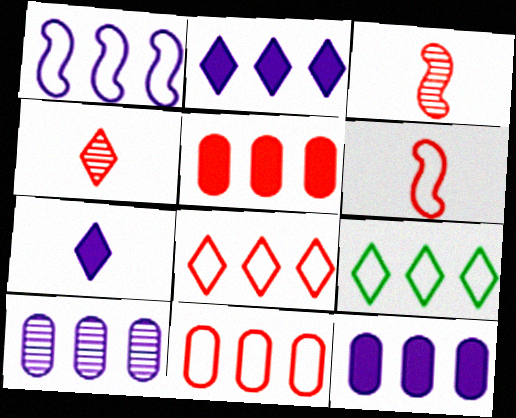[[1, 2, 10], 
[1, 9, 11]]